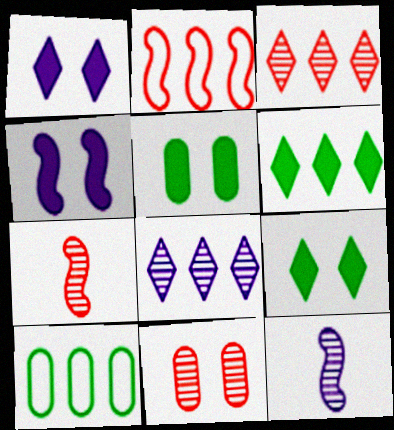[[1, 7, 10], 
[3, 7, 11]]